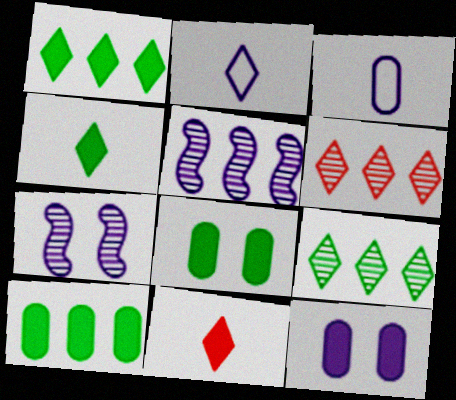[[2, 5, 12]]